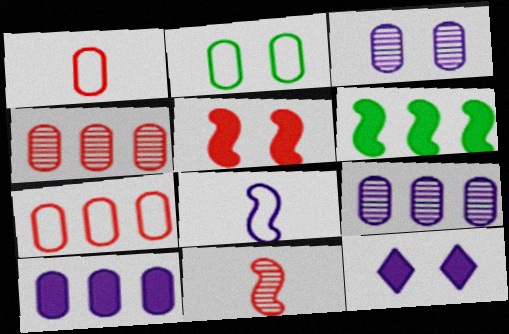[[8, 9, 12]]